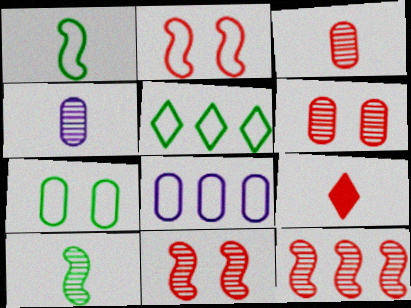[[1, 4, 9], 
[1, 5, 7]]